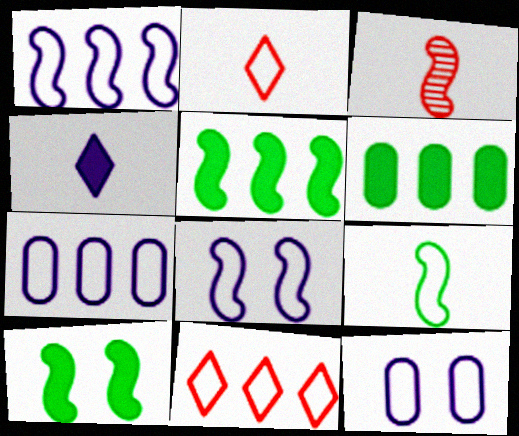[[1, 3, 10], 
[3, 5, 8], 
[9, 11, 12]]